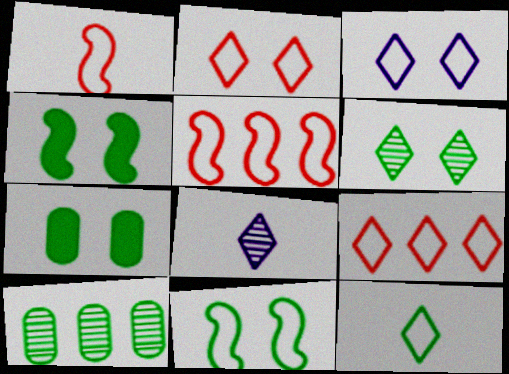[[3, 9, 12], 
[4, 10, 12], 
[5, 7, 8], 
[6, 7, 11]]